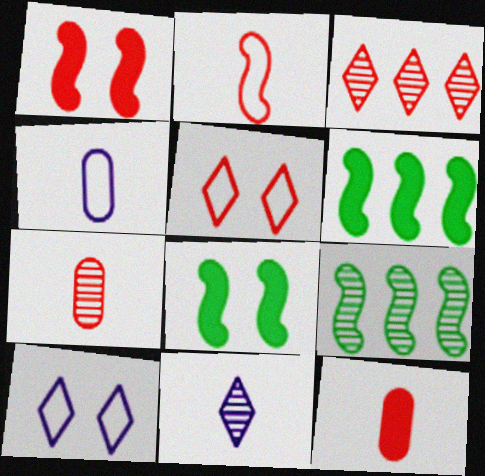[[3, 4, 8], 
[6, 7, 10], 
[9, 10, 12]]